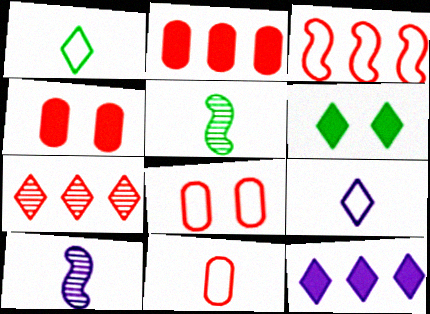[[2, 3, 7], 
[5, 8, 12], 
[6, 7, 9]]